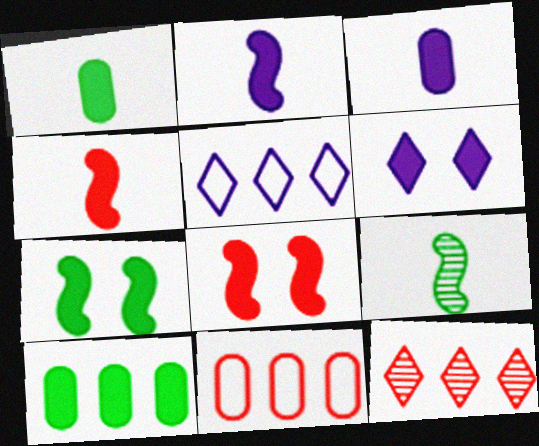[[4, 6, 10], 
[6, 9, 11]]